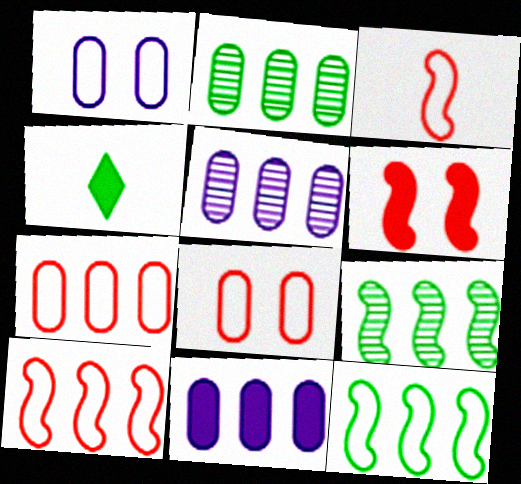[[2, 7, 11], 
[4, 6, 11]]